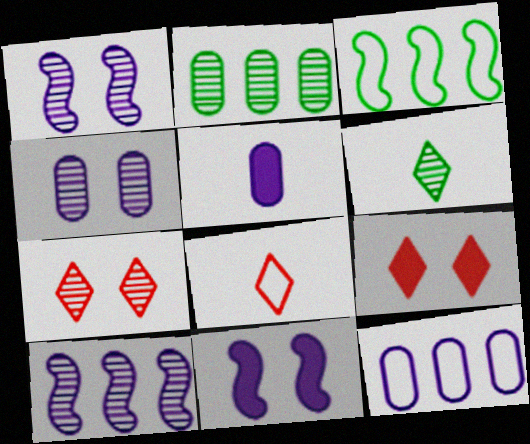[[2, 8, 11], 
[3, 5, 7], 
[4, 5, 12]]